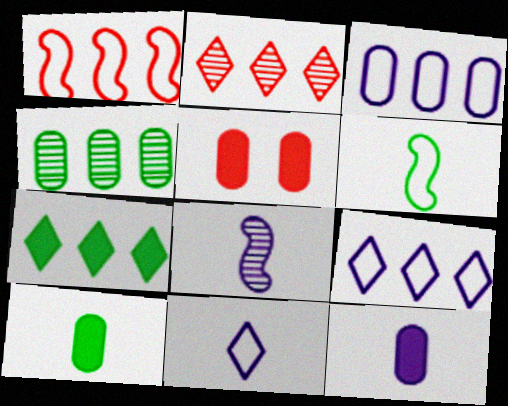[[2, 7, 9], 
[8, 11, 12]]